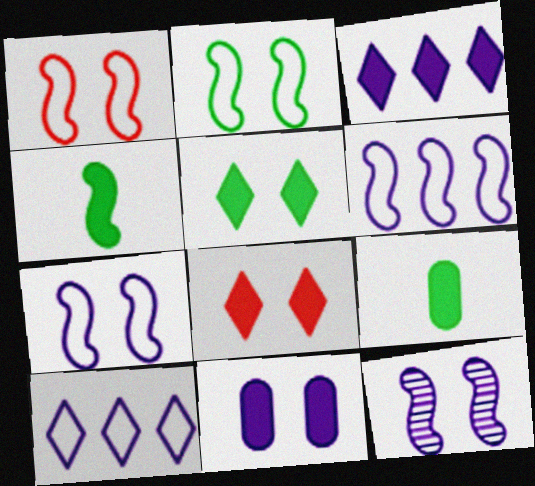[[1, 2, 7]]